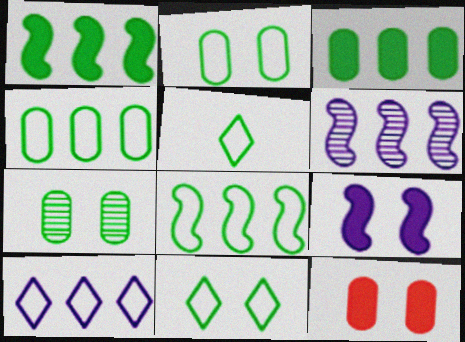[[1, 5, 7], 
[2, 5, 8], 
[5, 6, 12]]